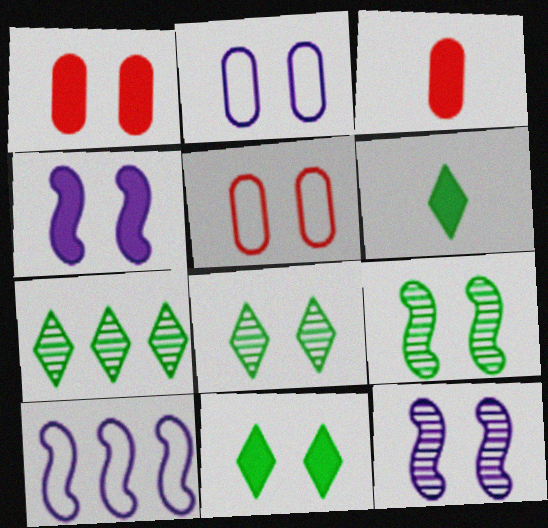[[1, 4, 11], 
[3, 8, 10], 
[4, 5, 8], 
[5, 11, 12]]